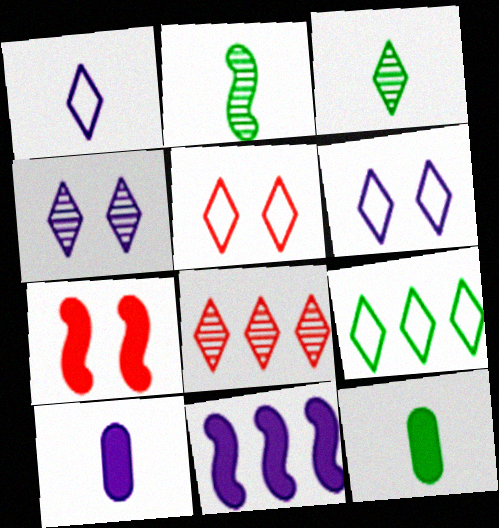[[1, 5, 9], 
[3, 4, 8]]